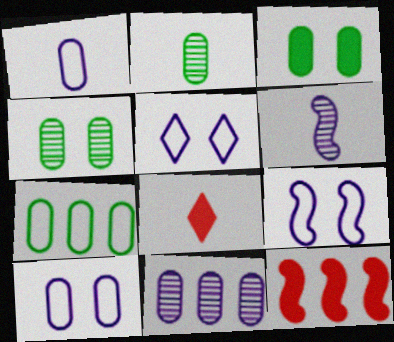[[2, 3, 7], 
[2, 5, 12], 
[5, 9, 10]]